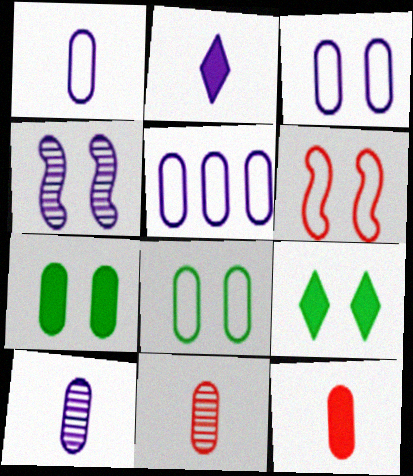[[1, 3, 5], 
[2, 4, 5], 
[5, 7, 11]]